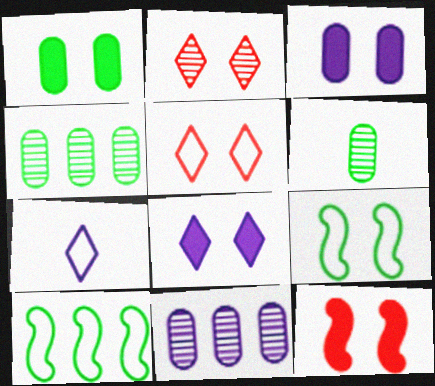[[1, 8, 12], 
[2, 3, 9], 
[4, 7, 12]]